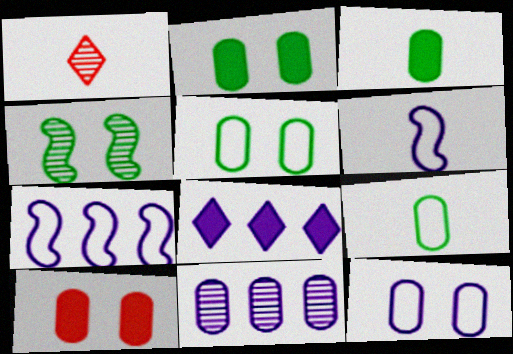[[1, 2, 7], 
[1, 3, 6], 
[1, 4, 11], 
[7, 8, 11], 
[9, 10, 11]]